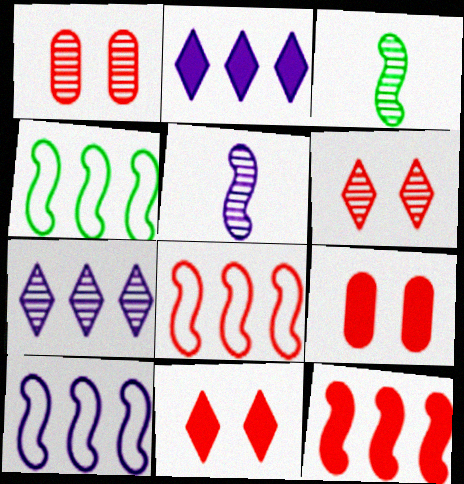[[1, 3, 7], 
[4, 8, 10]]